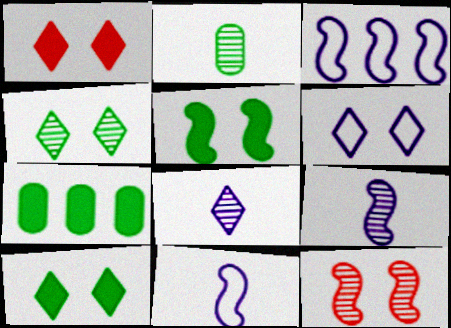[[1, 2, 3], 
[1, 4, 6]]